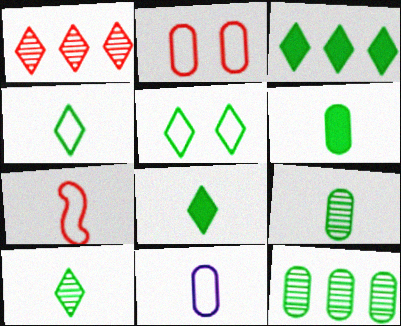[[3, 5, 10], 
[4, 7, 11], 
[4, 8, 10]]